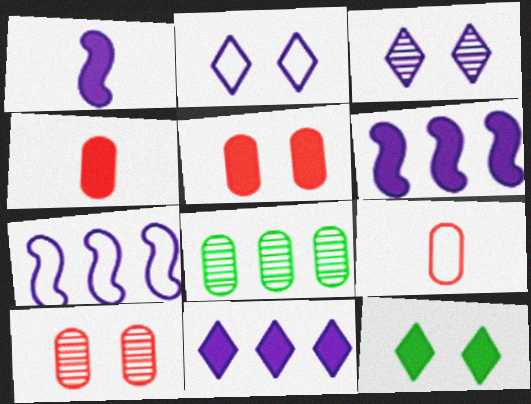[[4, 6, 12]]